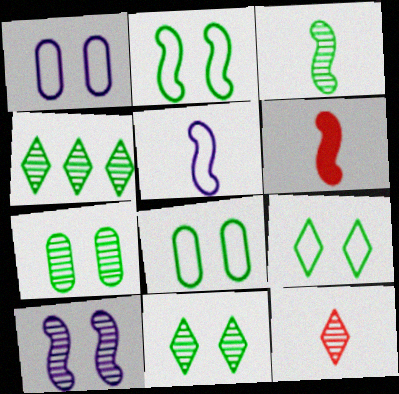[[1, 4, 6], 
[2, 8, 9], 
[3, 4, 7], 
[3, 5, 6]]